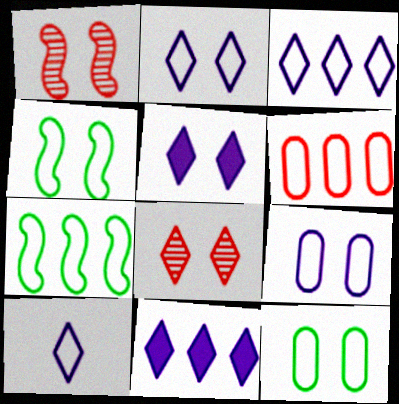[[1, 5, 12], 
[2, 3, 10], 
[3, 6, 7], 
[4, 6, 10]]